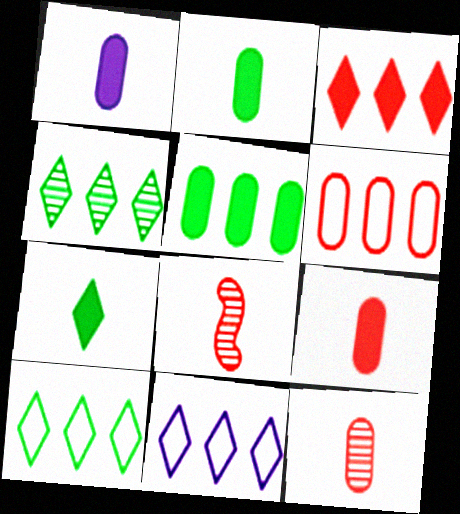[[1, 2, 9], 
[3, 4, 11]]